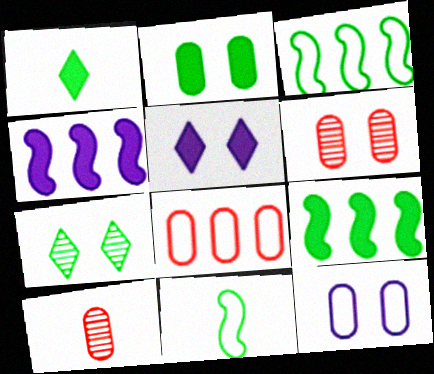[[1, 2, 9], 
[2, 6, 12], 
[3, 5, 10]]